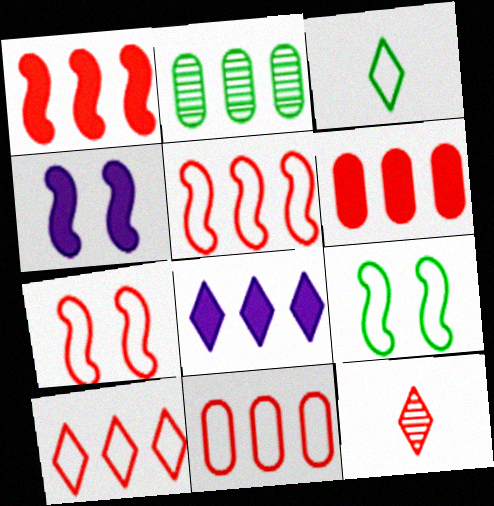[[2, 5, 8], 
[5, 10, 11], 
[6, 7, 12]]